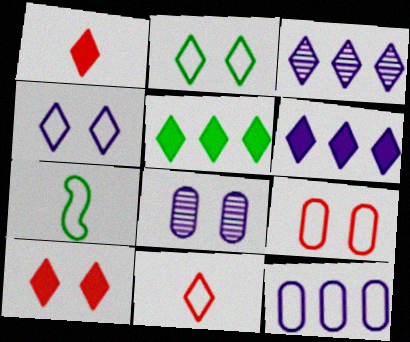[[1, 2, 3]]